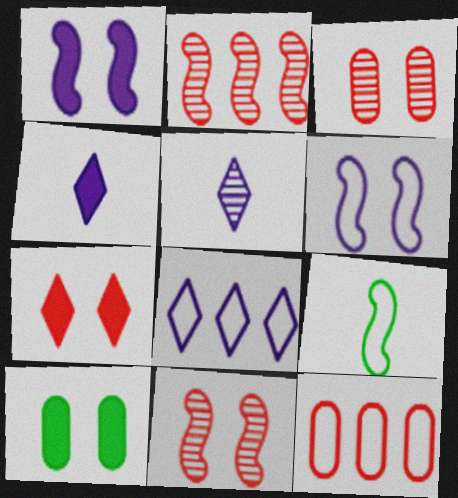[[1, 2, 9], 
[1, 7, 10]]